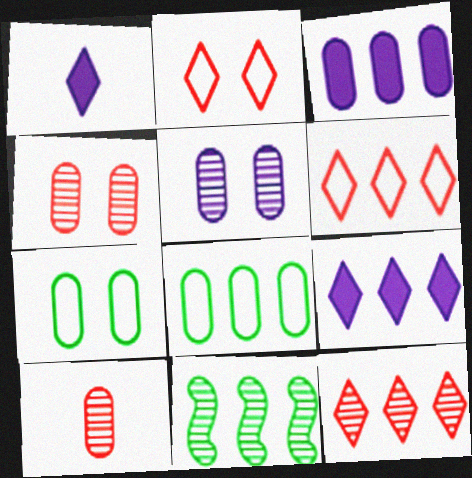[[3, 6, 11], 
[3, 7, 10]]